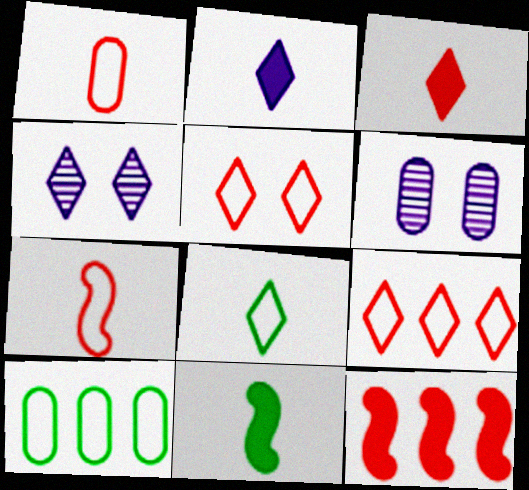[[6, 8, 12], 
[6, 9, 11]]